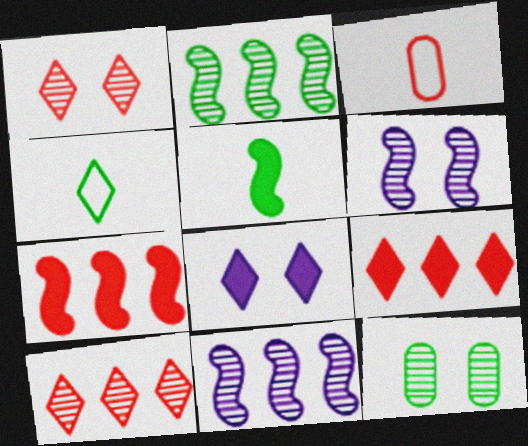[[1, 3, 7], 
[1, 6, 12], 
[2, 3, 8], 
[4, 8, 10]]